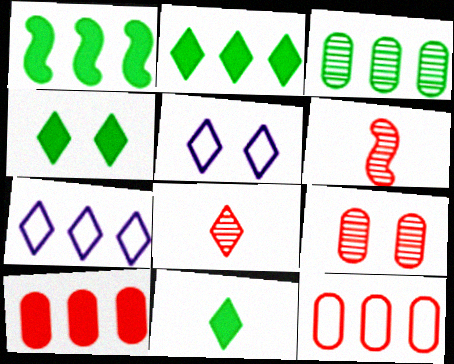[[2, 4, 11], 
[2, 5, 8], 
[4, 7, 8]]